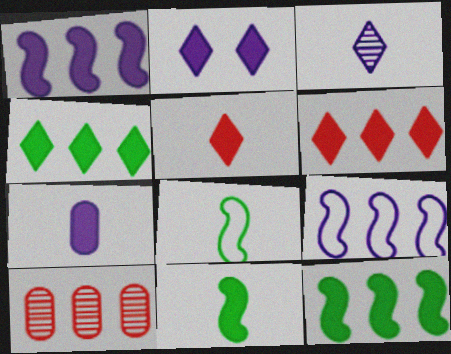[[1, 2, 7], 
[2, 4, 5], 
[2, 8, 10], 
[4, 9, 10], 
[5, 7, 11]]